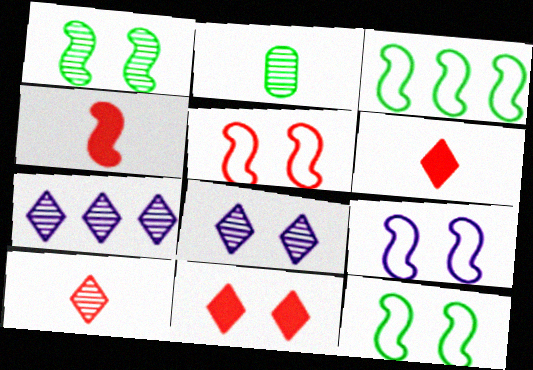[[5, 9, 12]]